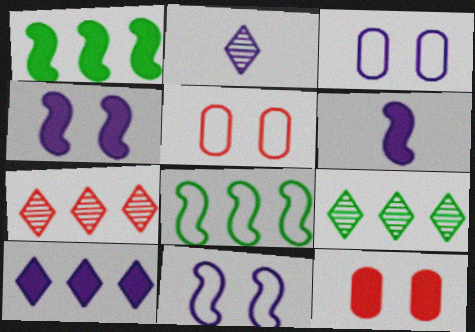[[1, 2, 5], 
[2, 8, 12], 
[5, 6, 9]]